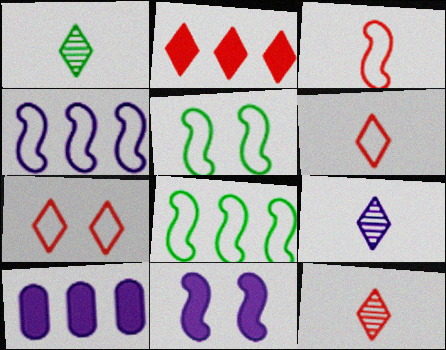[[1, 9, 12], 
[2, 7, 12], 
[3, 4, 5], 
[5, 10, 12]]